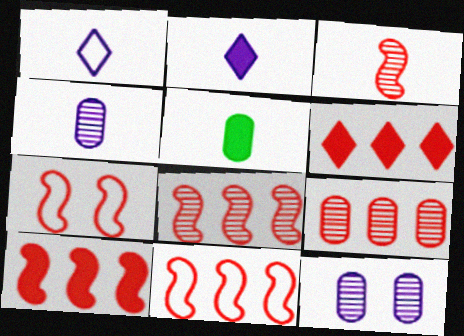[[1, 3, 5], 
[3, 7, 10], 
[6, 9, 11], 
[8, 10, 11]]